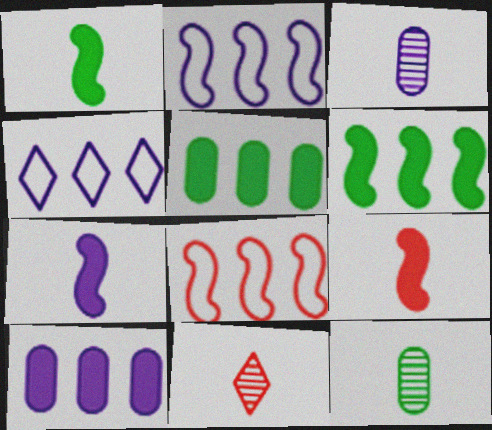[[1, 7, 9]]